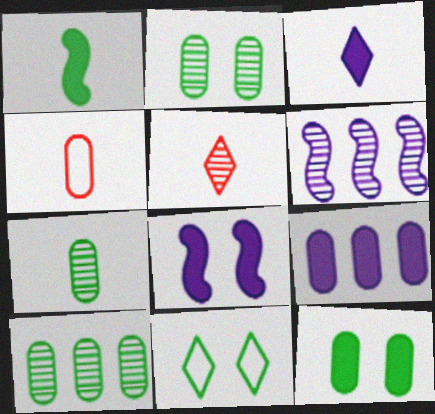[[1, 10, 11], 
[2, 4, 9], 
[2, 5, 6], 
[2, 7, 10], 
[3, 8, 9]]